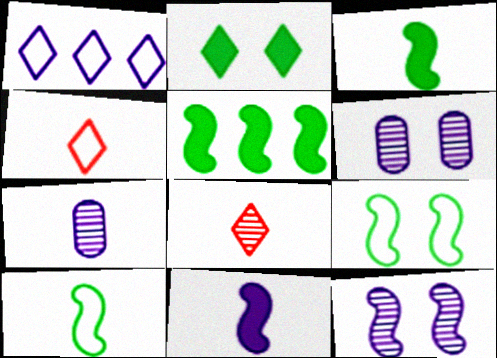[[1, 2, 8], 
[1, 6, 11], 
[3, 4, 7], 
[4, 5, 6]]